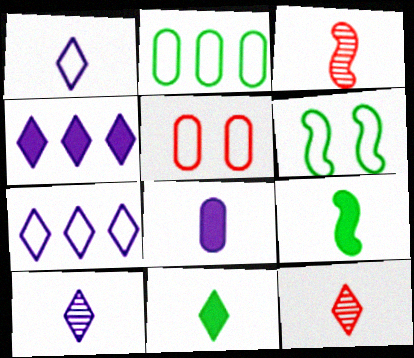[[1, 11, 12]]